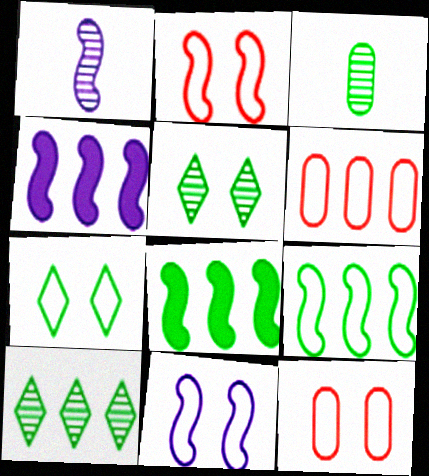[[1, 2, 8], 
[1, 4, 11], 
[3, 7, 8], 
[4, 6, 10], 
[7, 11, 12]]